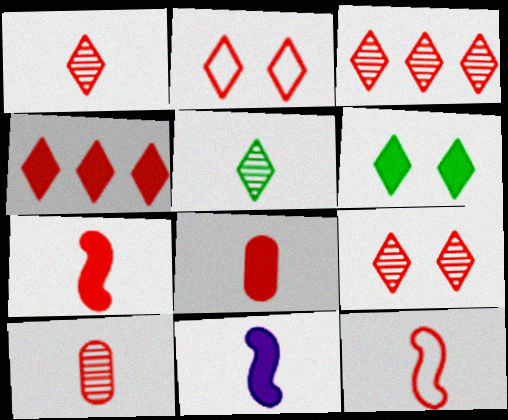[[1, 2, 4], 
[1, 3, 9], 
[1, 8, 12]]